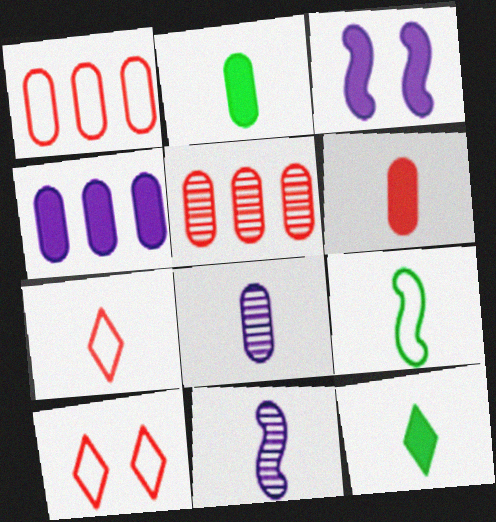[[2, 7, 11]]